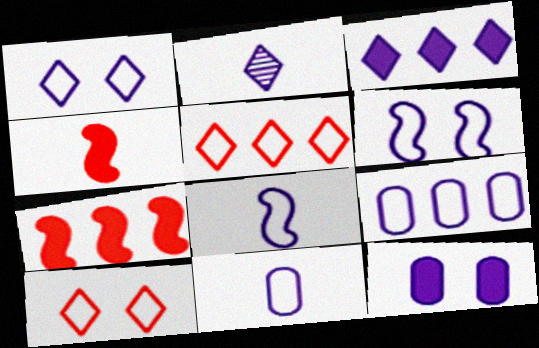[[1, 2, 3], 
[1, 8, 9]]